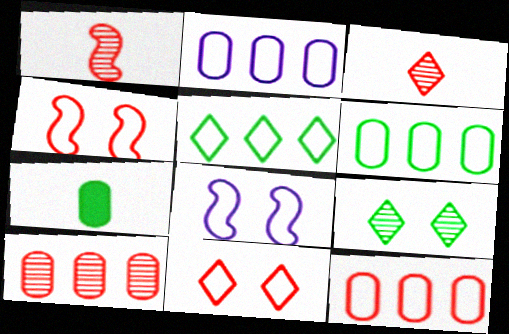[[2, 6, 12]]